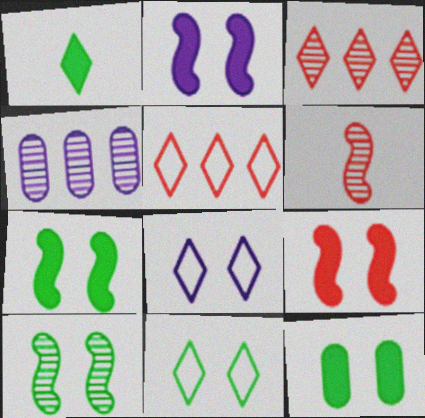[[1, 3, 8], 
[2, 7, 9], 
[10, 11, 12]]